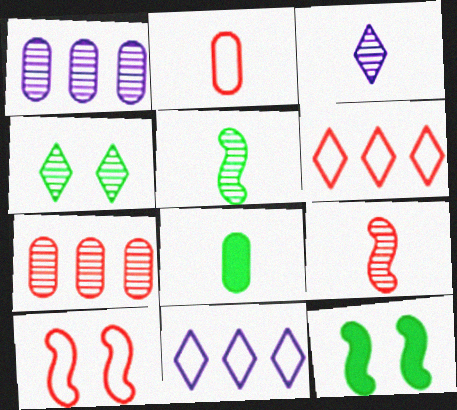[[1, 4, 9], 
[2, 6, 10]]